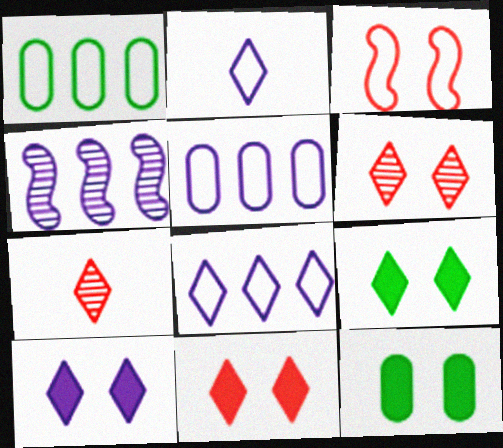[[1, 2, 3], 
[7, 8, 9], 
[9, 10, 11]]